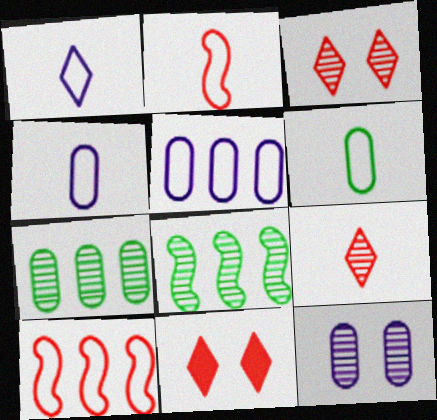[[1, 2, 6], 
[4, 8, 11], 
[8, 9, 12]]